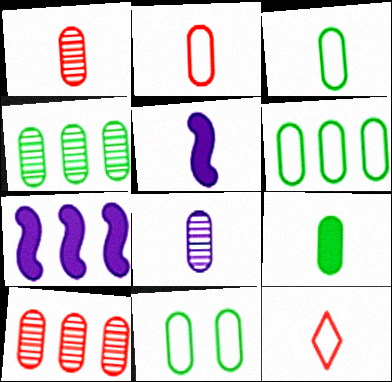[[2, 8, 9], 
[3, 6, 11], 
[4, 9, 11]]